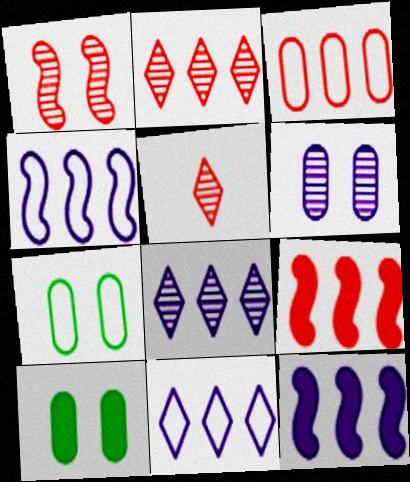[[2, 3, 9], 
[4, 5, 10], 
[5, 7, 12]]